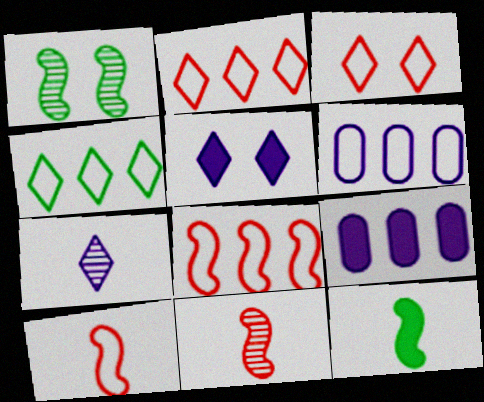[[4, 6, 8]]